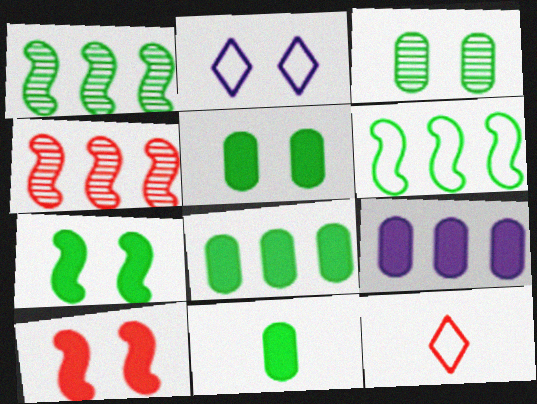[[2, 3, 10], 
[2, 4, 11], 
[5, 8, 11]]